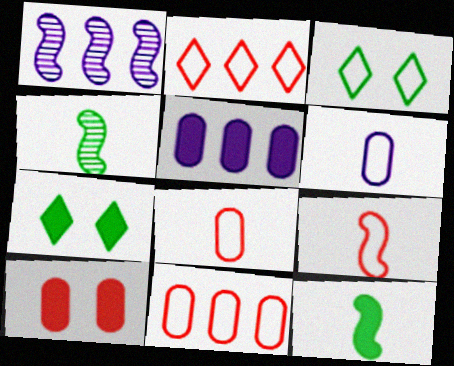[[1, 7, 8]]